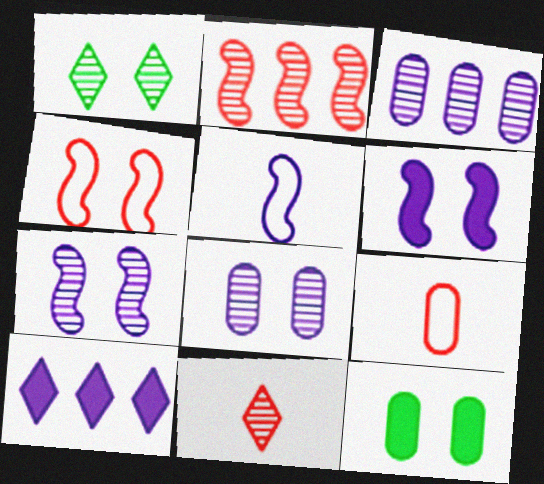[[3, 9, 12], 
[5, 8, 10]]